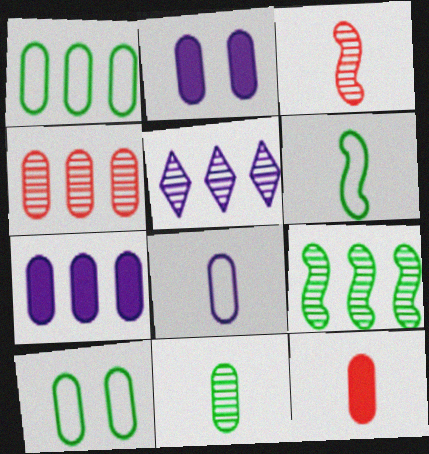[[1, 4, 7], 
[4, 5, 9], 
[8, 11, 12]]